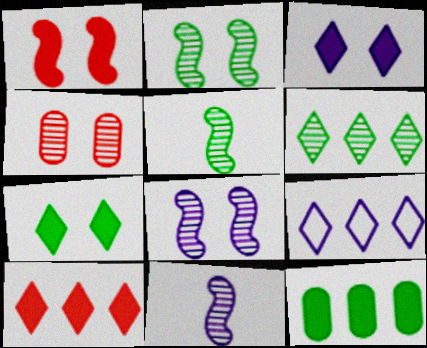[[4, 6, 11], 
[6, 9, 10]]